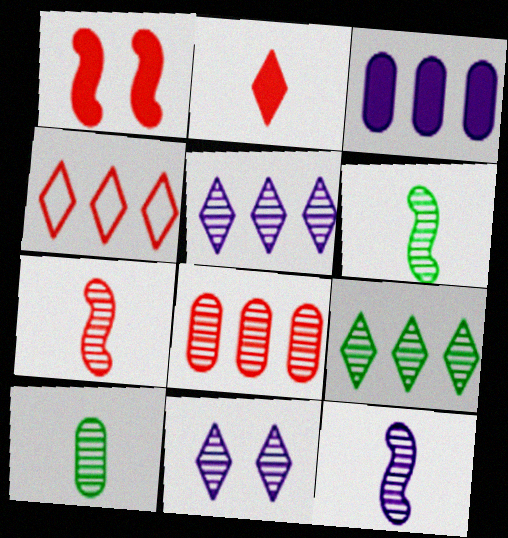[[6, 7, 12], 
[6, 8, 11]]